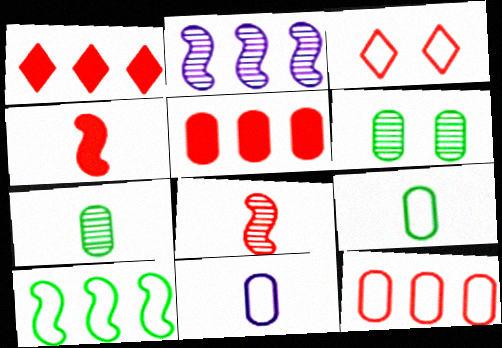[[3, 5, 8], 
[3, 10, 11], 
[5, 6, 11]]